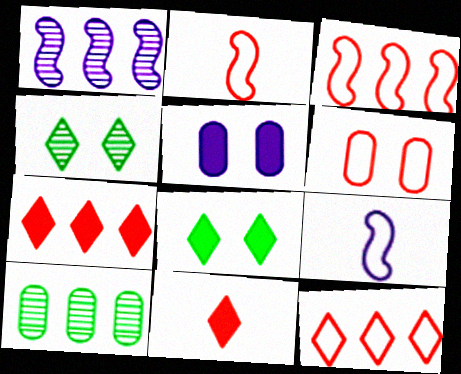[[2, 6, 12]]